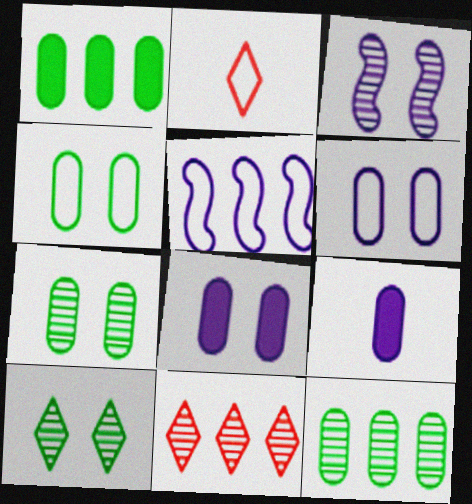[[1, 2, 3], 
[1, 5, 11], 
[2, 4, 5]]